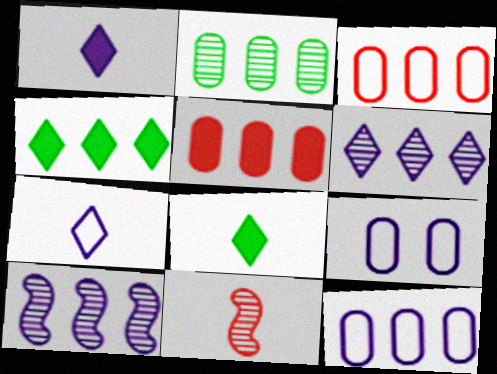[[1, 9, 10], 
[2, 5, 12], 
[3, 4, 10], 
[4, 9, 11]]